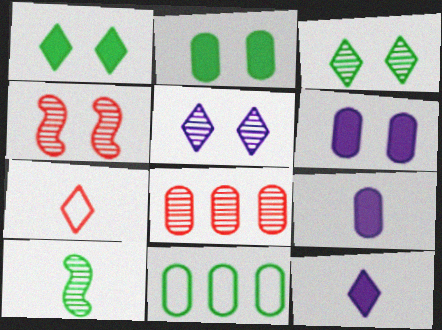[[1, 10, 11], 
[4, 11, 12], 
[5, 8, 10], 
[7, 9, 10]]